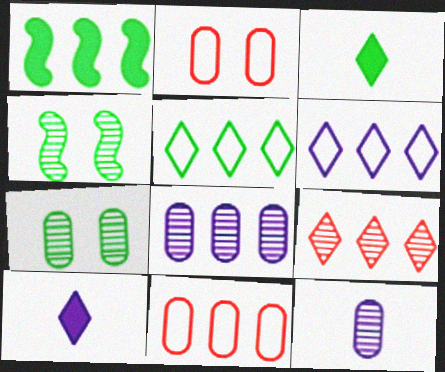[[4, 9, 12], 
[4, 10, 11]]